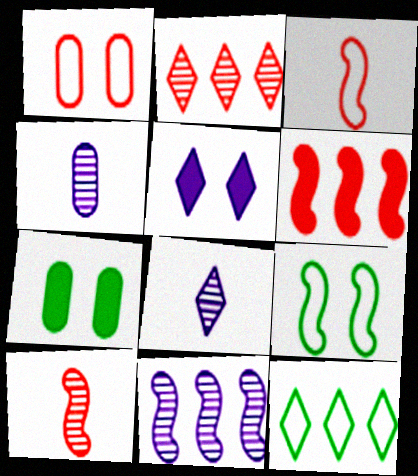[]